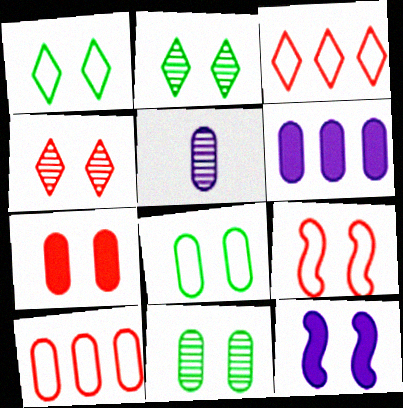[[4, 7, 9], 
[4, 8, 12]]